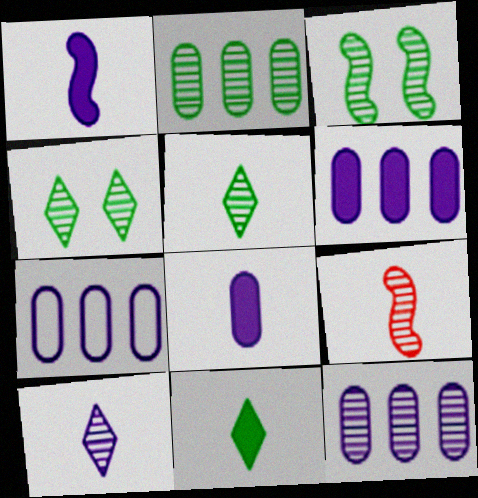[[2, 3, 5], 
[4, 9, 12], 
[6, 7, 12]]